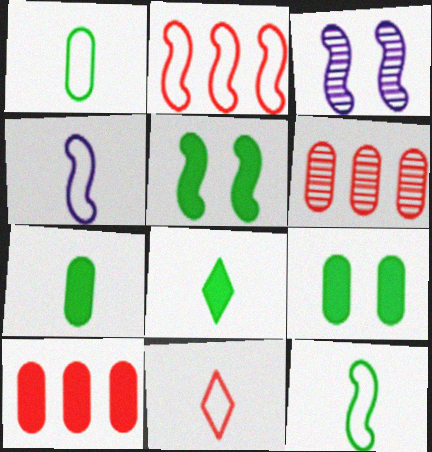[[1, 4, 11]]